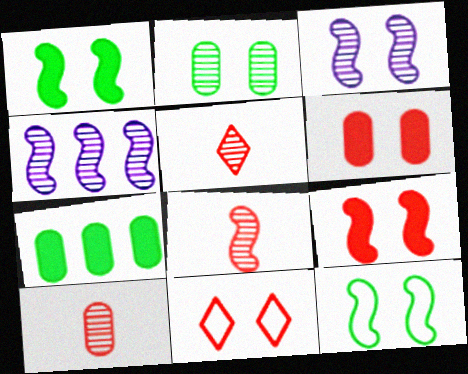[[2, 4, 5], 
[3, 9, 12], 
[5, 8, 10]]